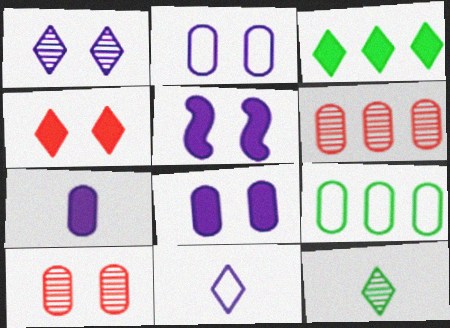[[1, 2, 5], 
[7, 9, 10]]